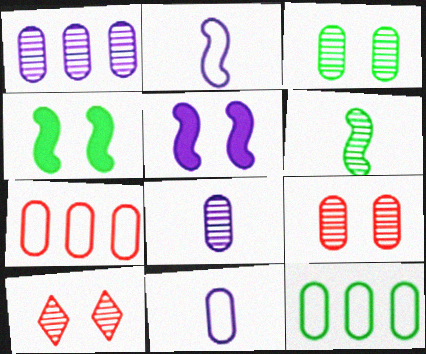[[1, 6, 10]]